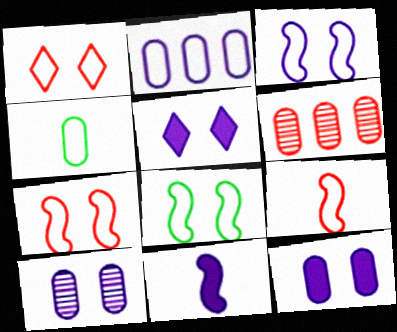[[3, 5, 10], 
[3, 7, 8], 
[4, 6, 12]]